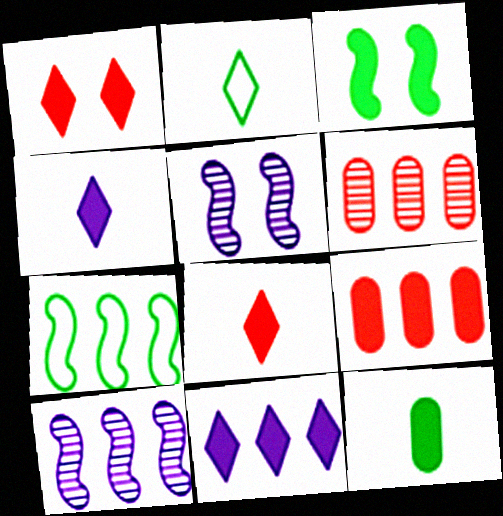[[2, 5, 9], 
[3, 4, 9], 
[6, 7, 11]]